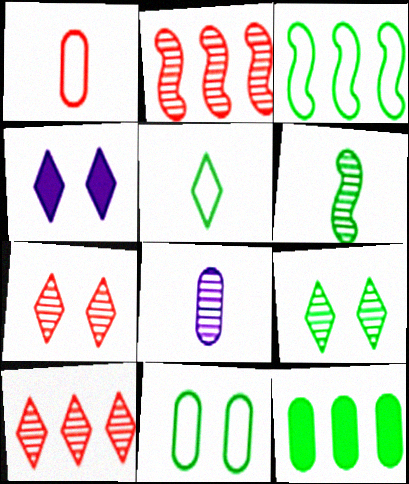[[2, 8, 9], 
[3, 5, 11], 
[4, 5, 10]]